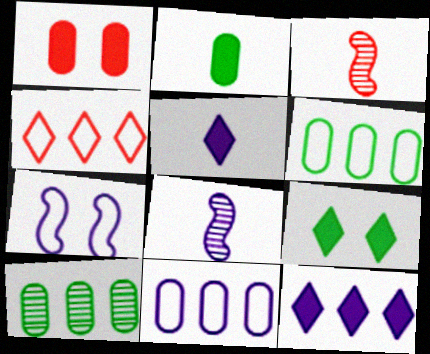[[1, 3, 4], 
[3, 9, 11]]